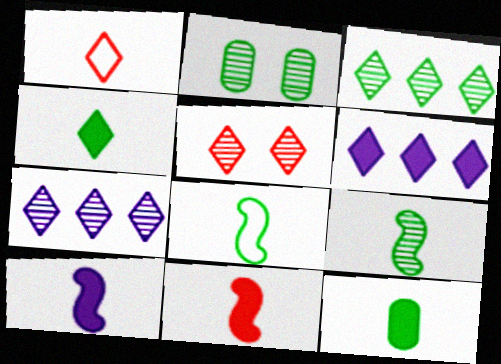[[2, 3, 9]]